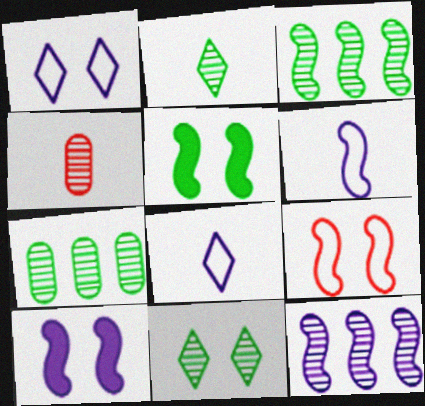[[4, 11, 12], 
[6, 10, 12]]